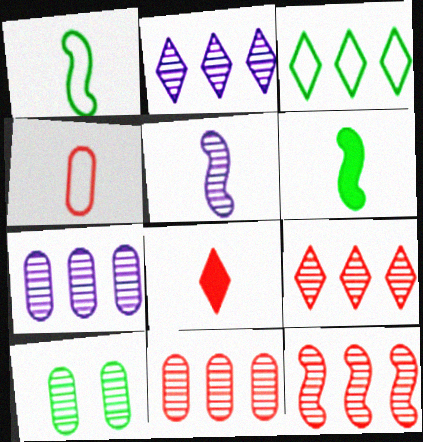[[3, 6, 10], 
[5, 9, 10], 
[9, 11, 12]]